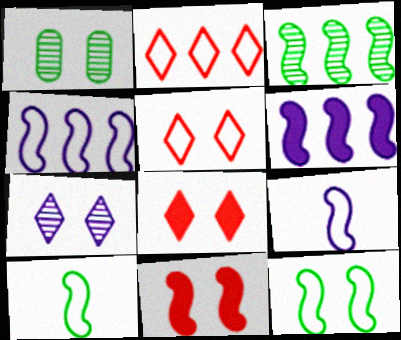[[3, 9, 11]]